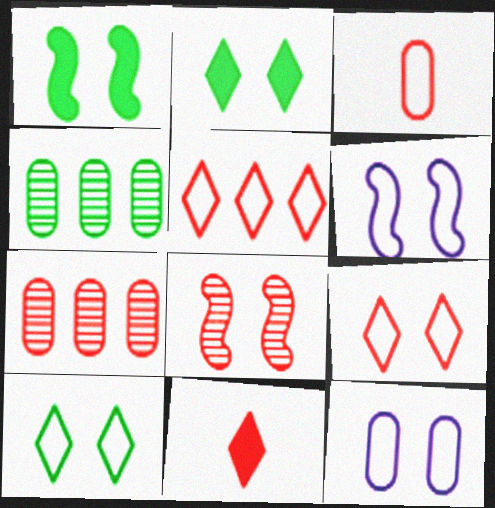[[1, 6, 8], 
[2, 8, 12], 
[4, 6, 11]]